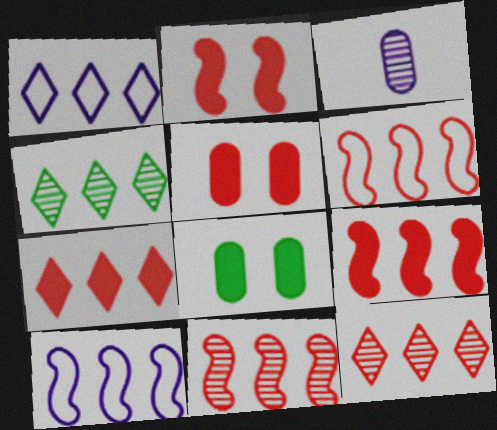[[1, 4, 7], 
[6, 9, 11]]